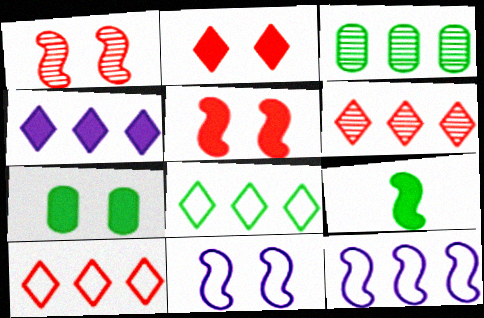[[1, 9, 12], 
[4, 6, 8]]